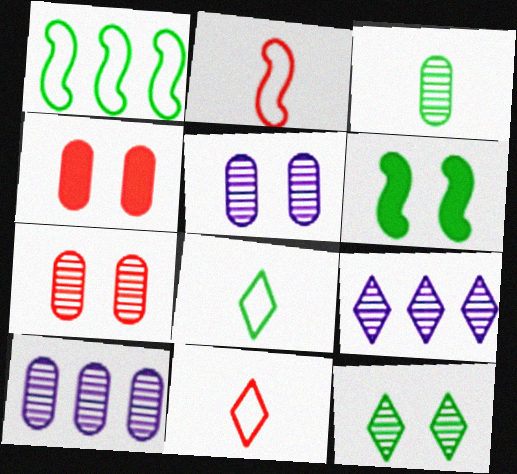[[3, 7, 10], 
[6, 10, 11]]